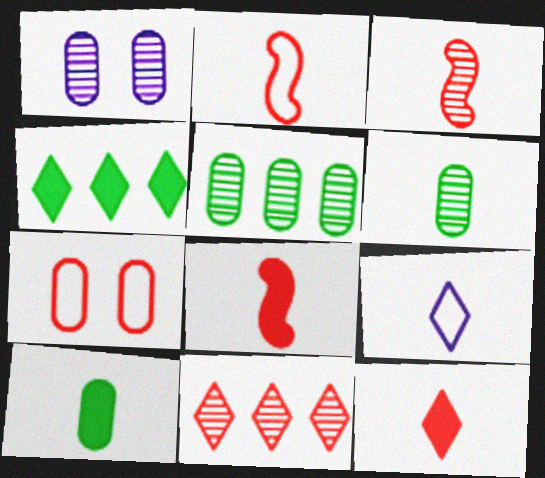[[1, 2, 4], 
[2, 3, 8], 
[3, 9, 10], 
[6, 8, 9], 
[7, 8, 11]]